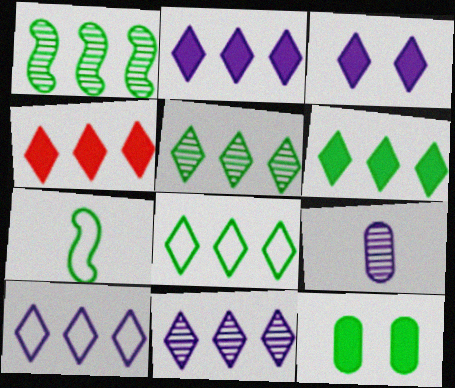[[2, 4, 6], 
[2, 10, 11], 
[4, 5, 10], 
[4, 8, 11], 
[5, 6, 8], 
[5, 7, 12]]